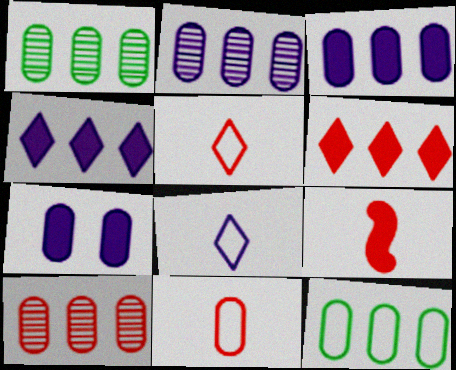[[1, 2, 10], 
[1, 7, 11], 
[3, 10, 12]]